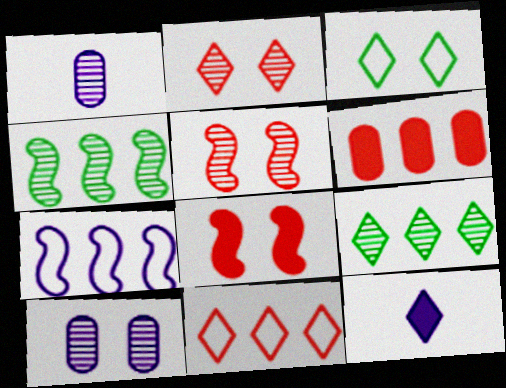[[1, 2, 4], 
[1, 5, 9], 
[3, 8, 10], 
[6, 7, 9], 
[7, 10, 12]]